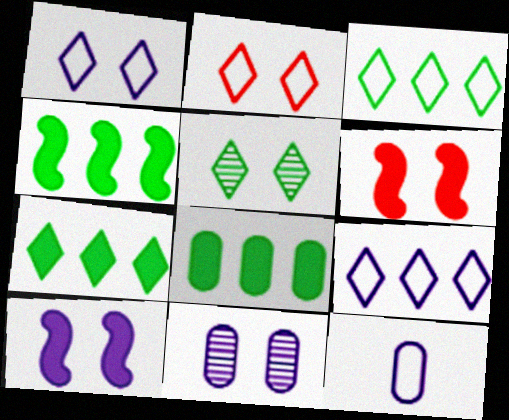[[1, 10, 11], 
[4, 7, 8]]